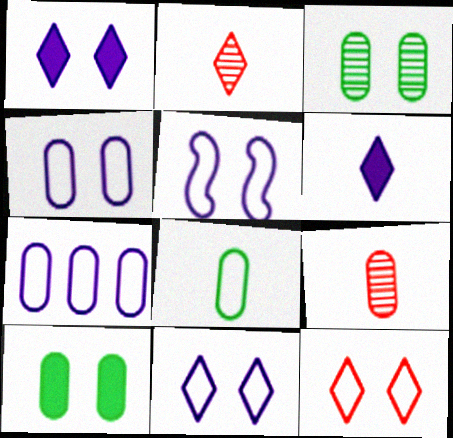[[4, 5, 11], 
[7, 9, 10]]